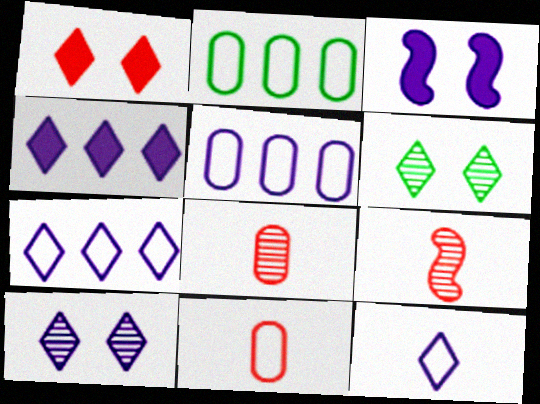[[4, 10, 12]]